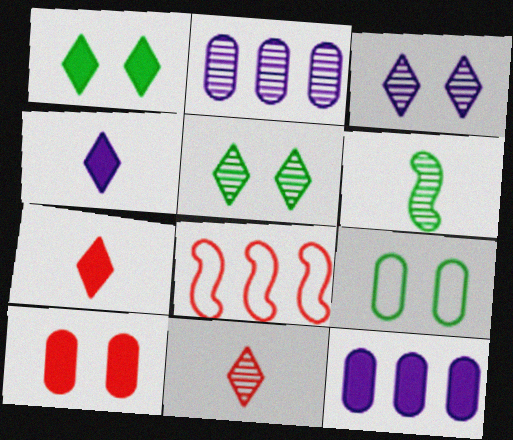[[8, 10, 11]]